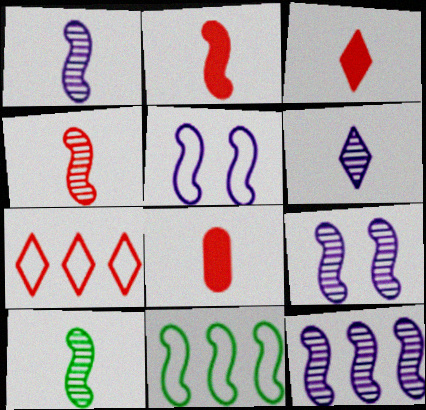[[1, 4, 10], 
[1, 9, 12], 
[2, 3, 8], 
[2, 9, 11]]